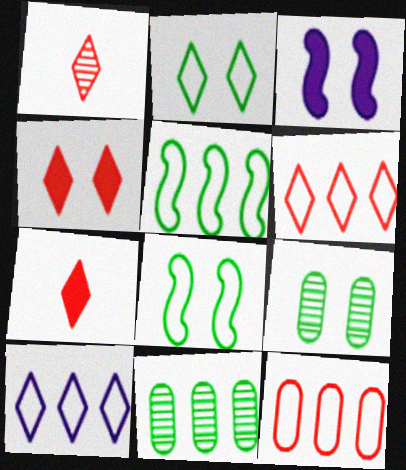[[1, 4, 6], 
[5, 10, 12]]